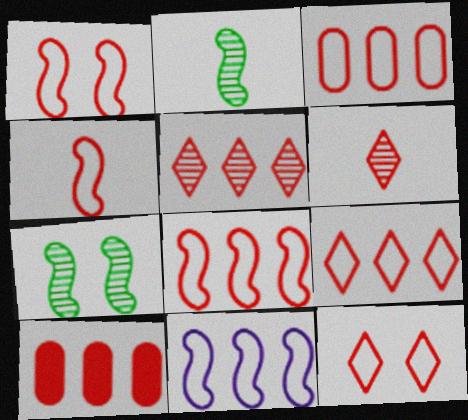[[1, 4, 8], 
[1, 6, 10], 
[3, 4, 12], 
[3, 8, 9], 
[5, 8, 10]]